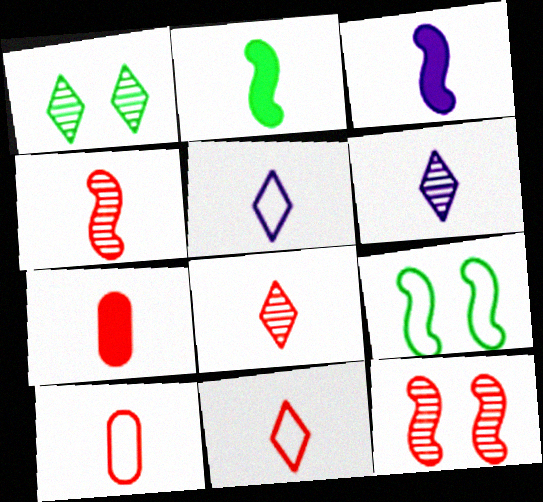[[2, 6, 10], 
[4, 7, 11]]